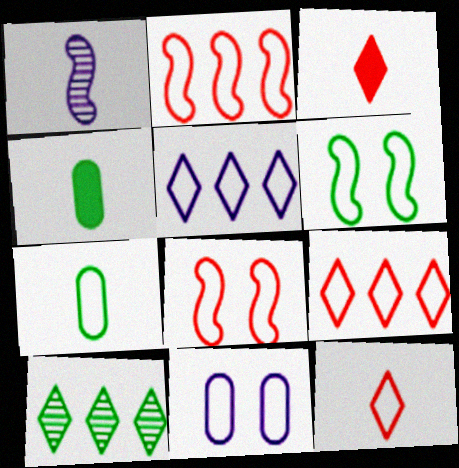[[1, 3, 7], 
[1, 4, 12], 
[4, 6, 10], 
[5, 7, 8]]